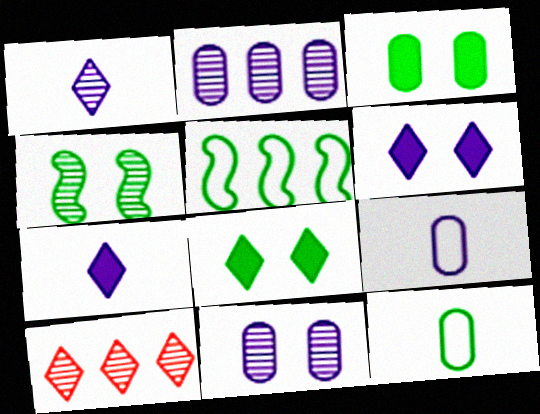[]